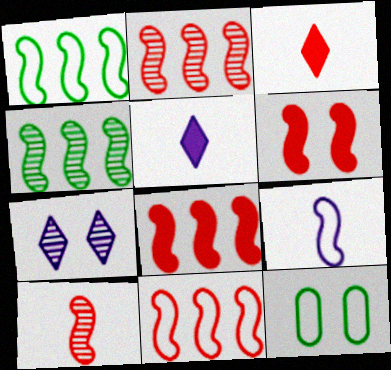[[2, 5, 12], 
[2, 8, 11], 
[4, 6, 9], 
[6, 7, 12], 
[6, 10, 11]]